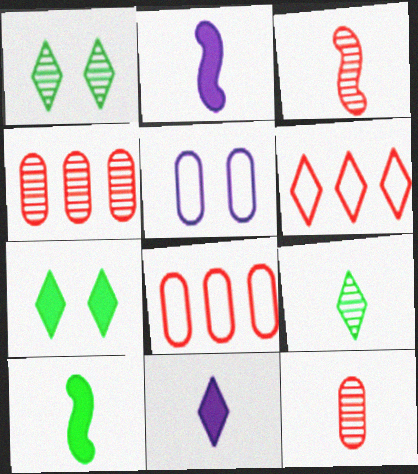[[1, 2, 8], 
[1, 6, 11]]